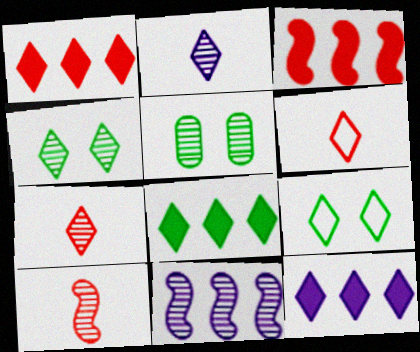[[1, 2, 9], 
[1, 8, 12], 
[4, 6, 12], 
[5, 7, 11], 
[7, 9, 12]]